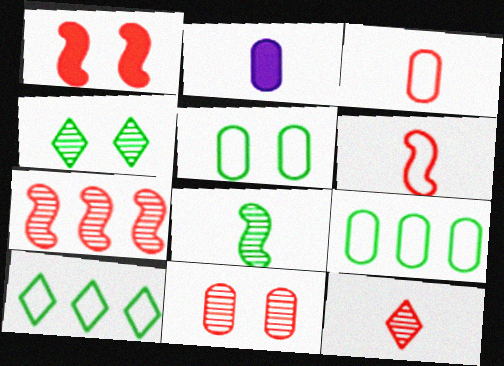[[1, 6, 7], 
[2, 9, 11], 
[7, 11, 12]]